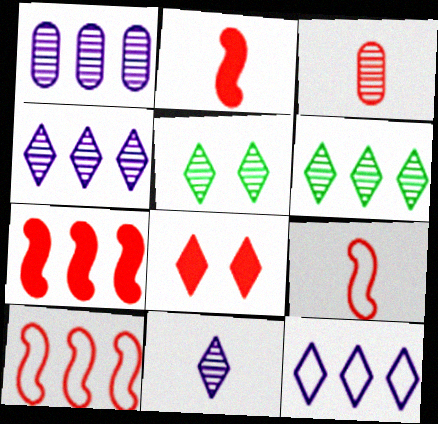[[3, 8, 10]]